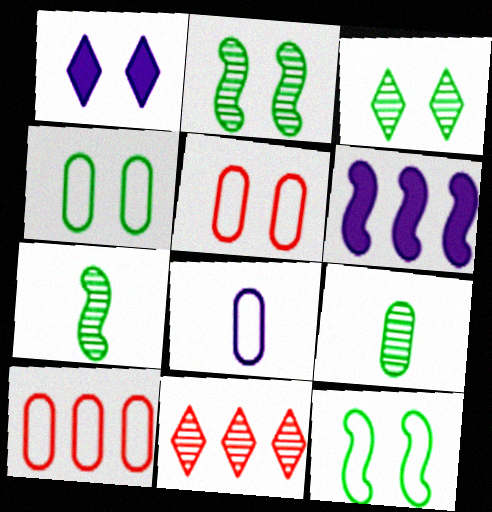[[1, 2, 5], 
[1, 7, 10], 
[4, 8, 10]]